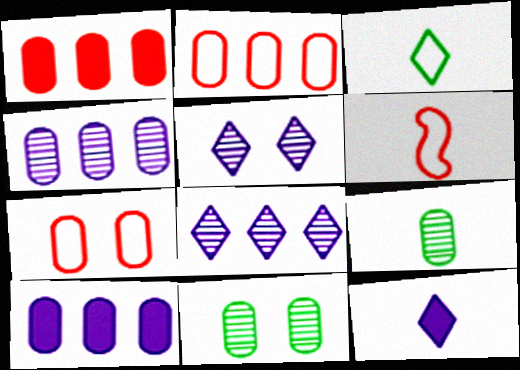[[6, 9, 12], 
[7, 9, 10]]